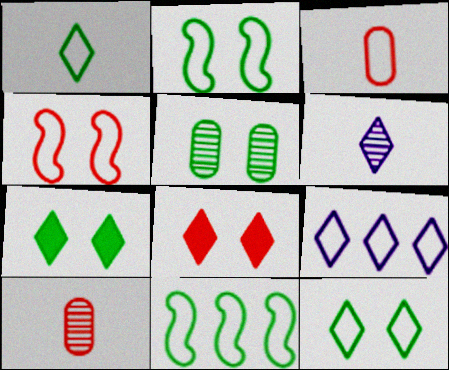[[2, 3, 9], 
[2, 5, 7]]